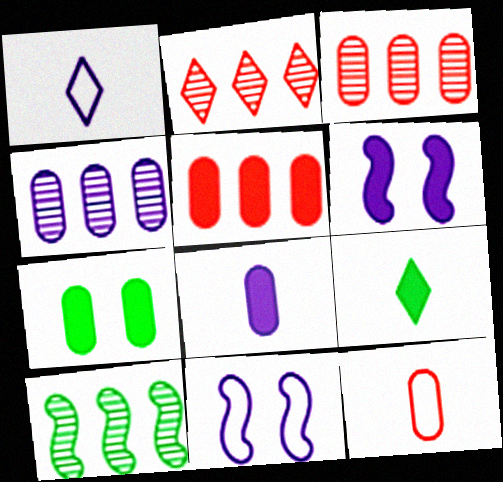[[1, 4, 6], 
[2, 4, 10], 
[3, 9, 11], 
[4, 7, 12], 
[5, 6, 9], 
[5, 7, 8]]